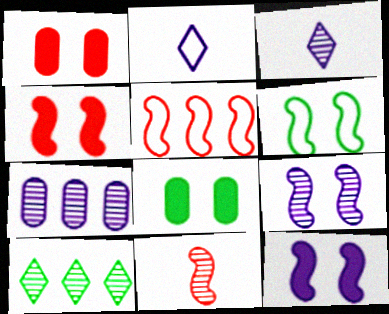[[2, 7, 12], 
[3, 5, 8], 
[3, 7, 9], 
[4, 5, 11], 
[4, 6, 9]]